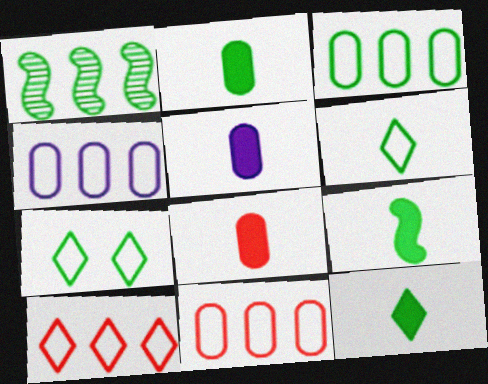[[1, 2, 7], 
[2, 5, 8], 
[2, 9, 12], 
[3, 4, 11]]